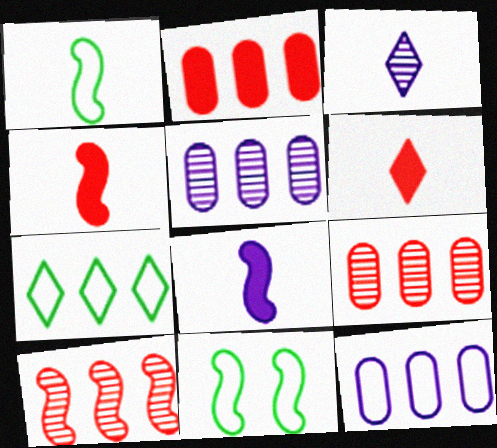[[2, 3, 11], 
[5, 6, 11], 
[8, 10, 11]]